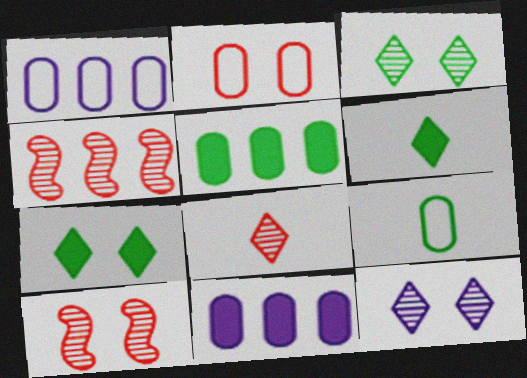[[1, 2, 9], 
[1, 6, 10]]